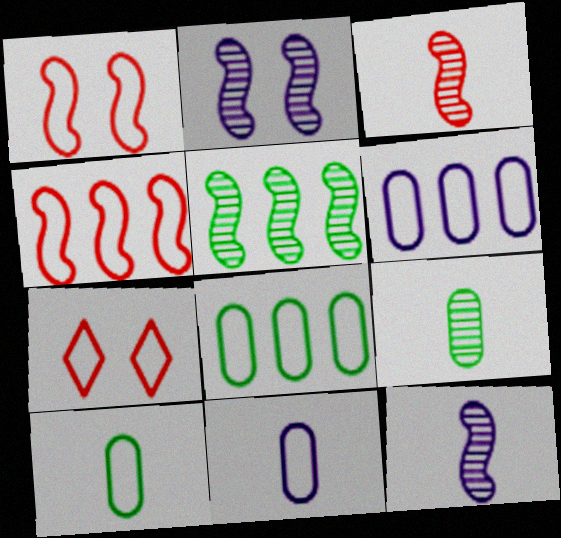[[2, 3, 5]]